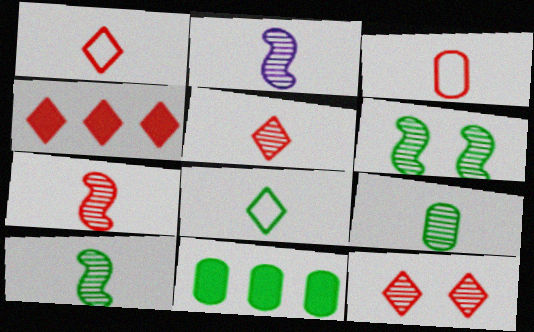[[1, 4, 12], 
[2, 5, 9], 
[2, 7, 10], 
[6, 8, 11]]